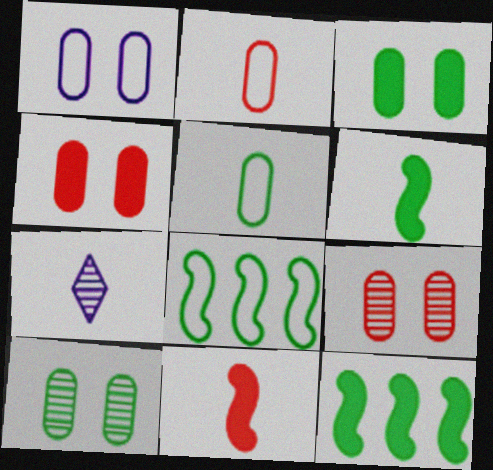[[1, 3, 9], 
[1, 4, 10], 
[2, 6, 7], 
[4, 7, 8], 
[5, 7, 11]]